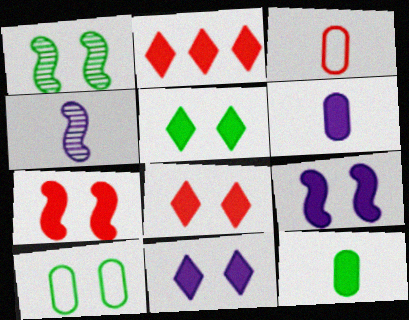[[1, 5, 10], 
[2, 4, 10], 
[2, 9, 12], 
[5, 8, 11]]